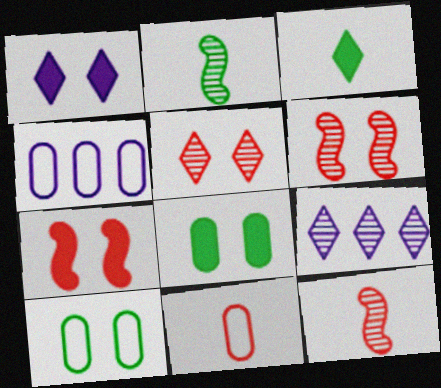[[1, 6, 10], 
[1, 7, 8], 
[3, 4, 6], 
[4, 10, 11]]